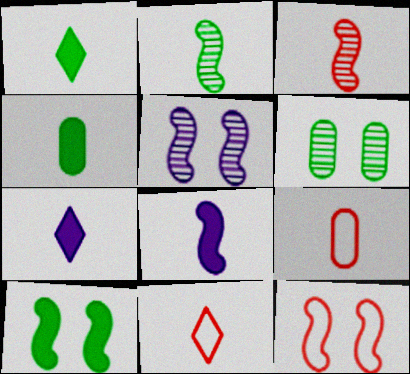[[2, 7, 9], 
[5, 10, 12]]